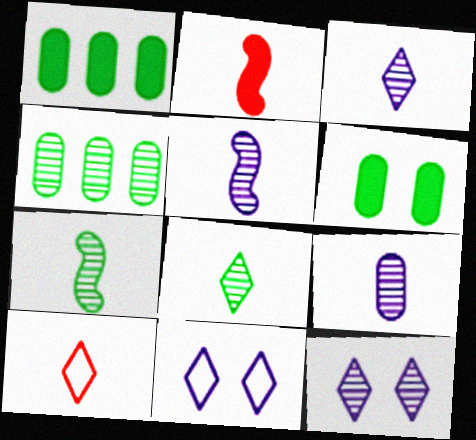[[2, 4, 11], 
[3, 5, 9]]